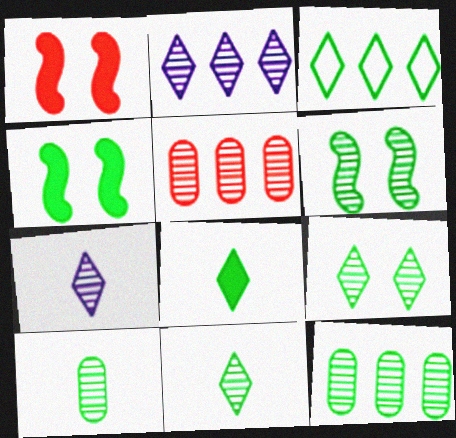[[3, 4, 10], 
[3, 8, 9], 
[5, 6, 7], 
[6, 11, 12]]